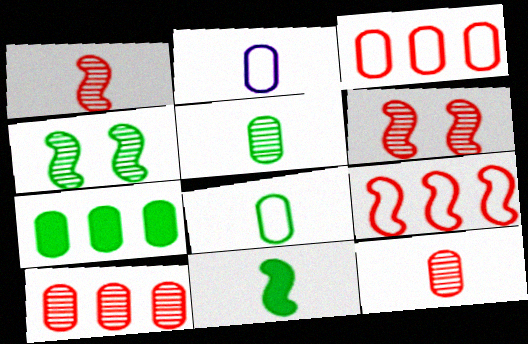[]